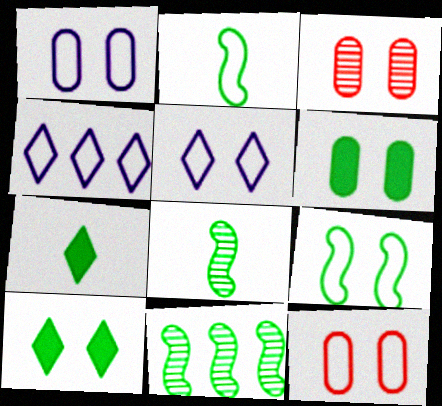[[1, 3, 6], 
[2, 4, 12], 
[5, 9, 12]]